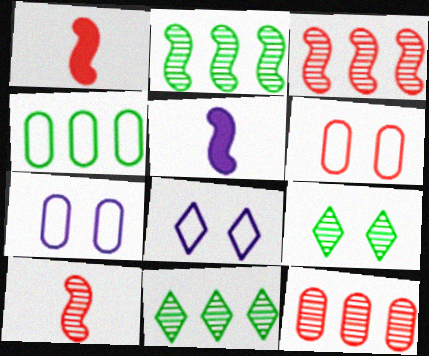[[1, 7, 11], 
[5, 6, 11]]